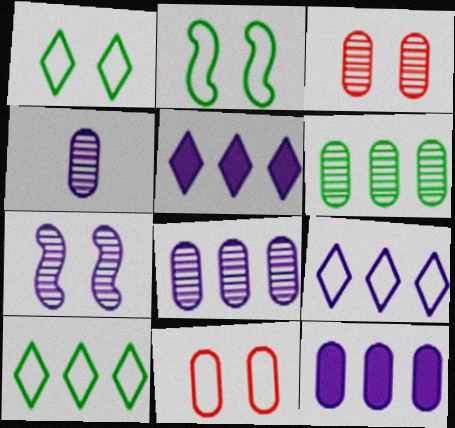[[3, 4, 6]]